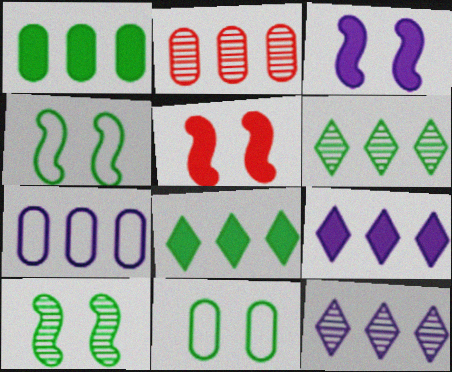[[1, 2, 7]]